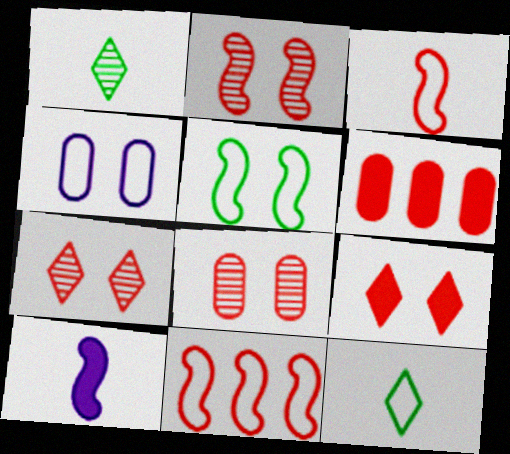[[2, 7, 8], 
[3, 6, 7], 
[4, 11, 12]]